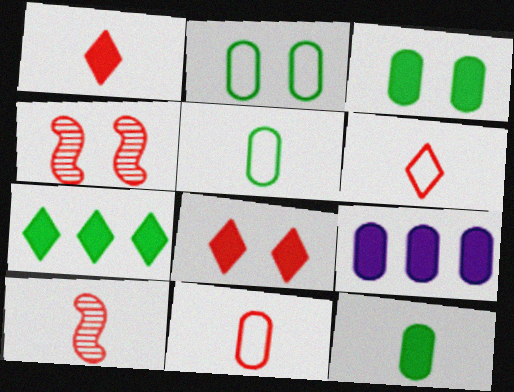[[1, 10, 11]]